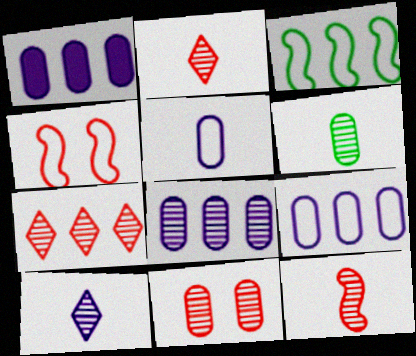[[1, 3, 7], 
[1, 8, 9], 
[6, 8, 11], 
[6, 10, 12], 
[7, 11, 12]]